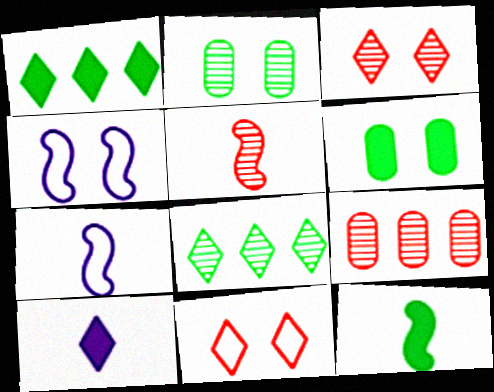[[1, 6, 12], 
[3, 4, 6], 
[3, 5, 9], 
[5, 7, 12], 
[8, 10, 11]]